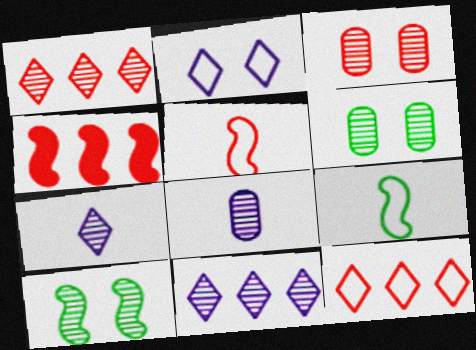[[1, 8, 10]]